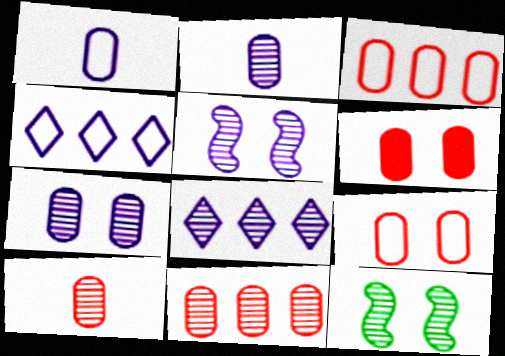[[2, 5, 8], 
[3, 6, 10], 
[8, 10, 12]]